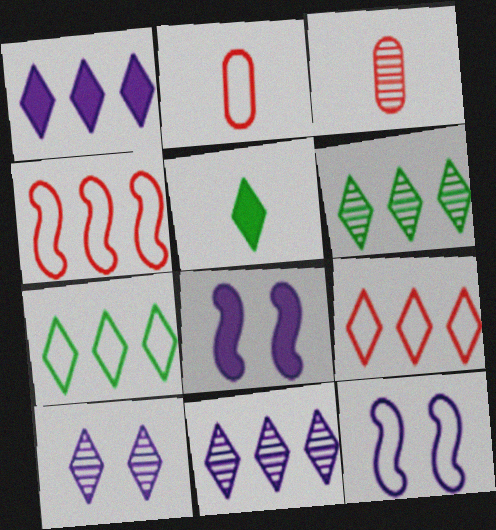[[1, 6, 9], 
[2, 6, 8], 
[2, 7, 12], 
[3, 7, 8], 
[5, 9, 10]]